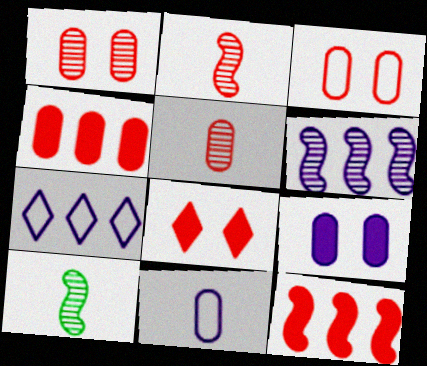[[3, 4, 5]]